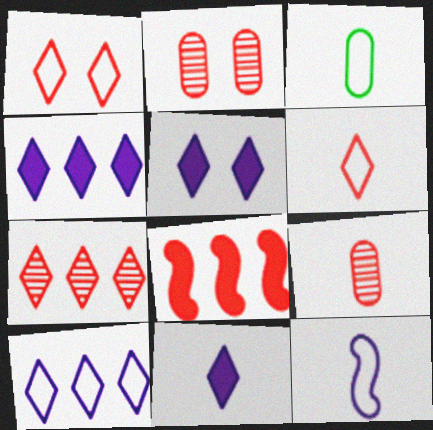[[1, 8, 9], 
[2, 6, 8], 
[3, 6, 12], 
[4, 5, 11]]